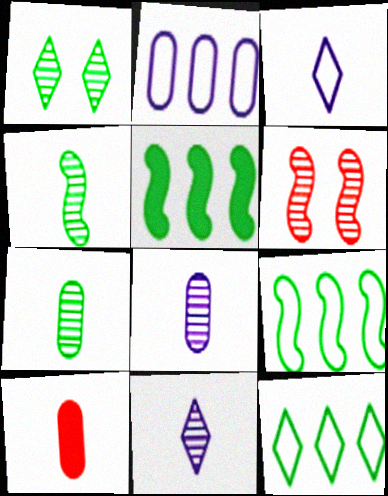[[3, 4, 10]]